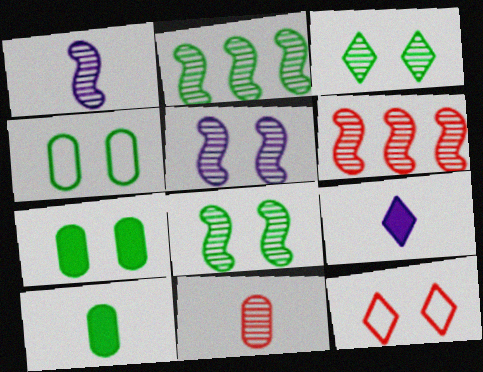[[1, 6, 8], 
[4, 6, 9], 
[5, 7, 12]]